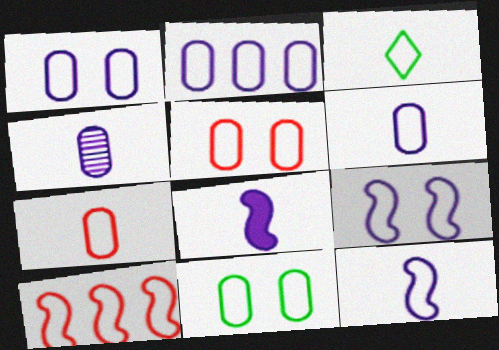[[1, 2, 6], 
[1, 3, 10], 
[1, 5, 11], 
[2, 7, 11], 
[3, 7, 12]]